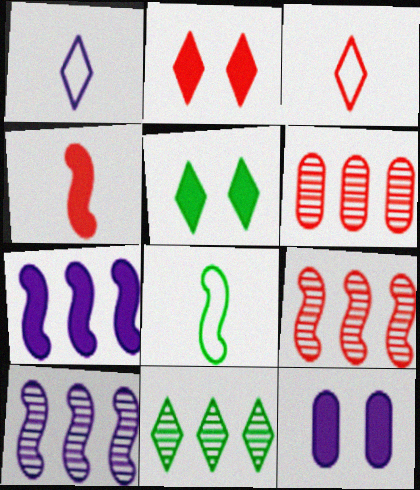[[1, 2, 11], 
[1, 10, 12], 
[6, 10, 11]]